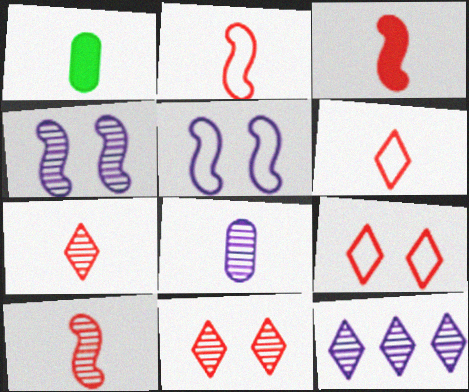[[2, 3, 10], 
[4, 8, 12]]